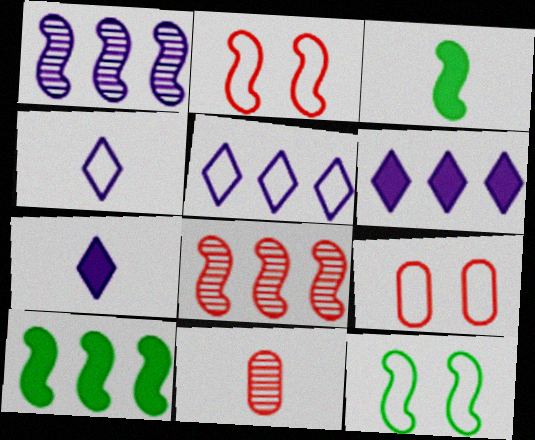[[1, 2, 3], 
[3, 4, 11], 
[6, 11, 12]]